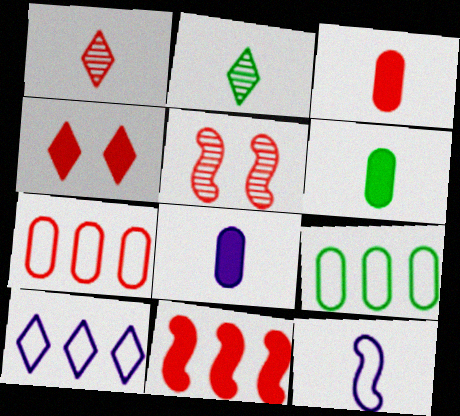[[1, 6, 12], 
[2, 3, 12], 
[2, 4, 10], 
[3, 4, 11], 
[3, 6, 8], 
[5, 6, 10]]